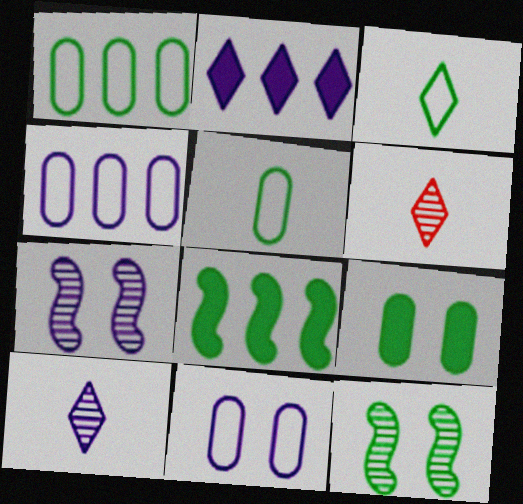[[6, 8, 11]]